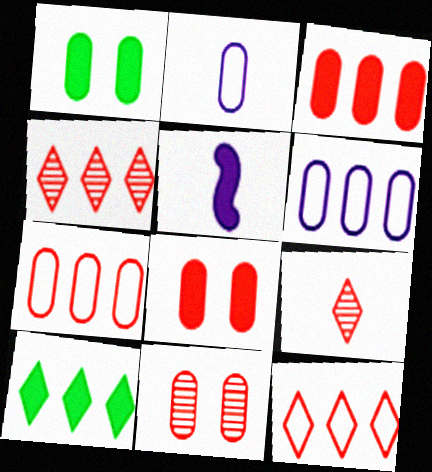[[5, 8, 10]]